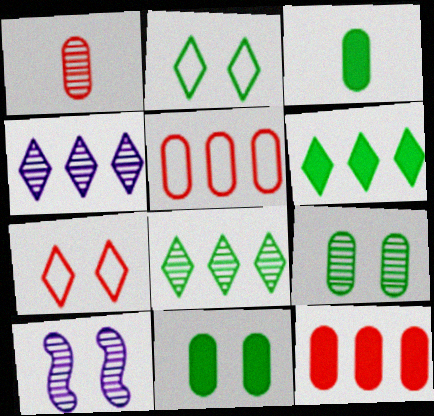[[1, 8, 10], 
[7, 10, 11]]